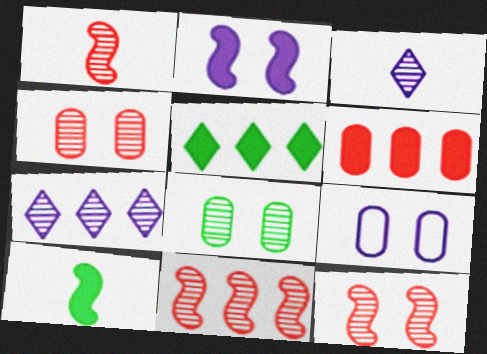[[1, 5, 9], 
[1, 7, 8], 
[1, 11, 12], 
[3, 8, 11]]